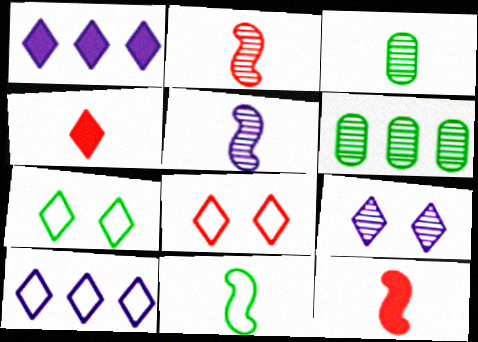[[2, 6, 9], 
[5, 11, 12]]